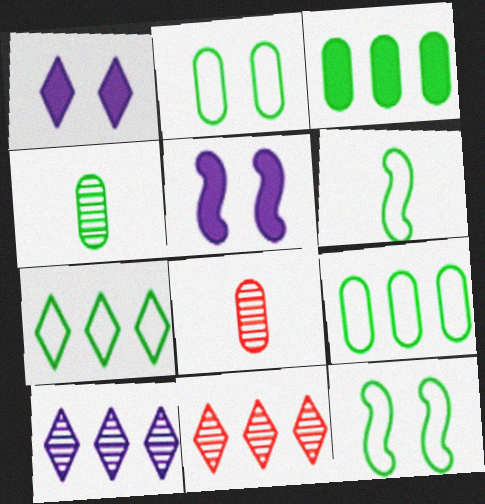[[2, 3, 4], 
[2, 6, 7], 
[5, 7, 8]]